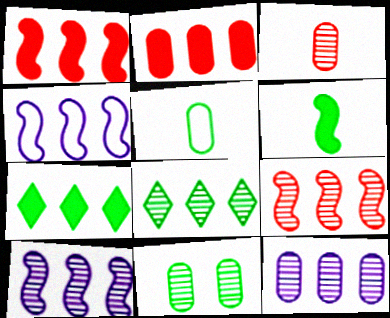[[2, 4, 8], 
[3, 11, 12], 
[8, 9, 12]]